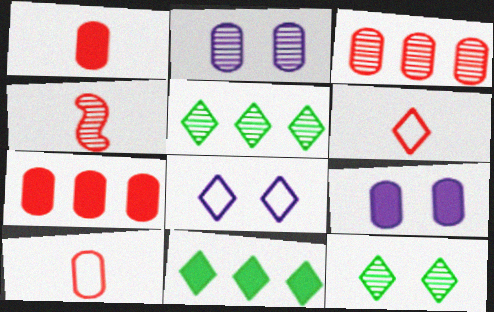[[1, 4, 6], 
[2, 4, 5]]